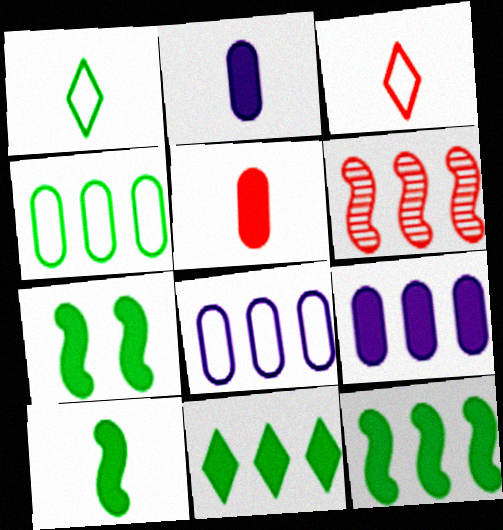[[6, 8, 11], 
[7, 10, 12]]